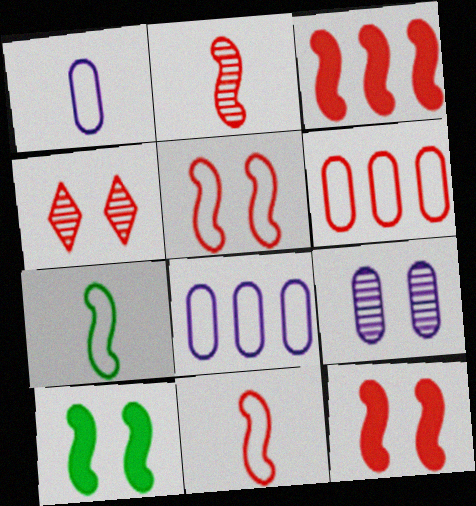[[2, 3, 5]]